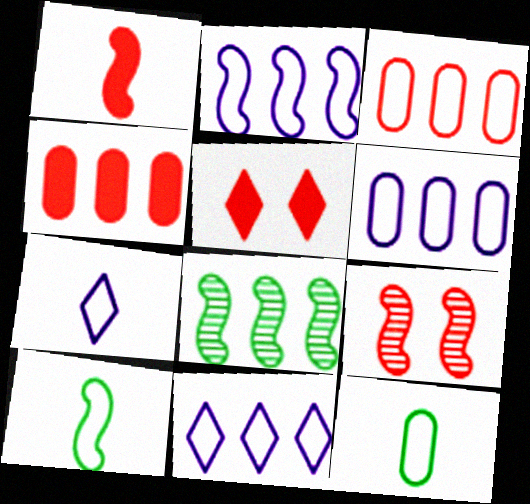[[1, 4, 5], 
[2, 6, 11], 
[4, 8, 11]]